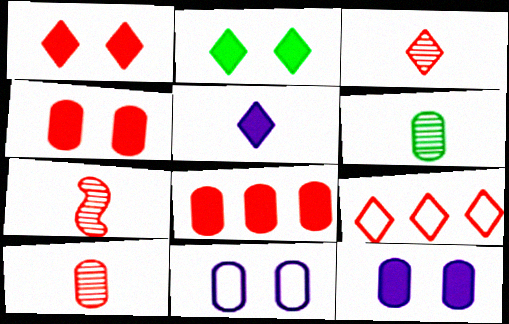[[1, 3, 9], 
[3, 7, 10], 
[4, 7, 9], 
[6, 8, 11]]